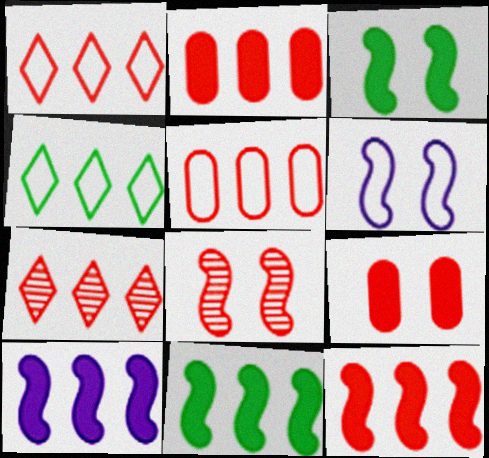[[3, 6, 8], 
[5, 7, 12], 
[10, 11, 12]]